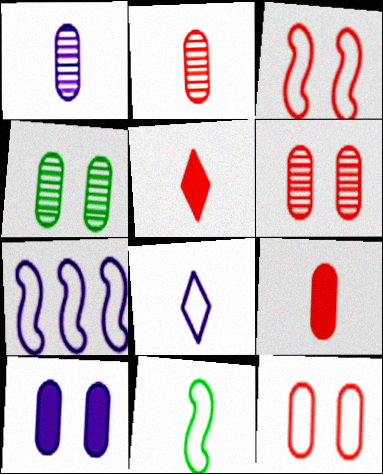[[1, 5, 11], 
[3, 7, 11], 
[4, 5, 7], 
[4, 10, 12]]